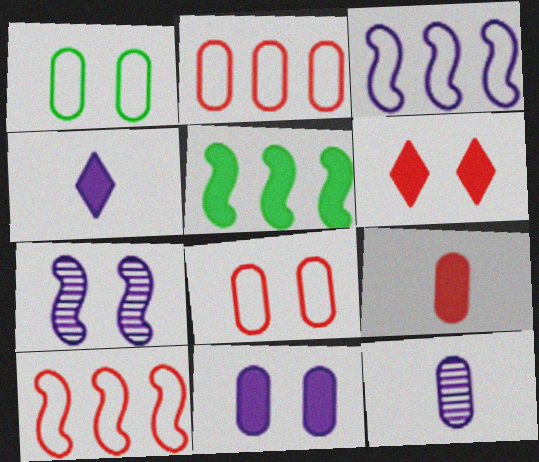[[1, 6, 7]]